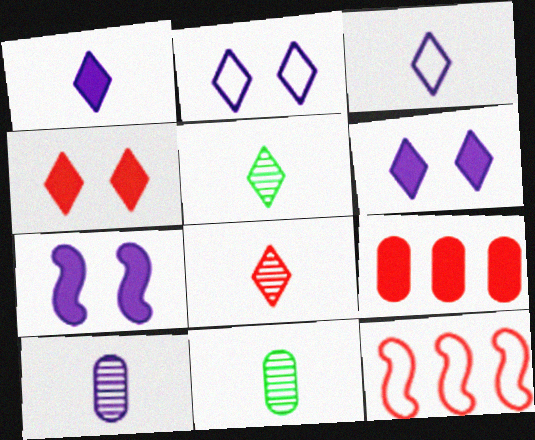[[6, 11, 12]]